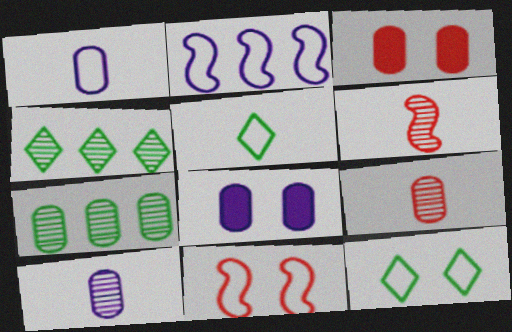[[1, 3, 7]]